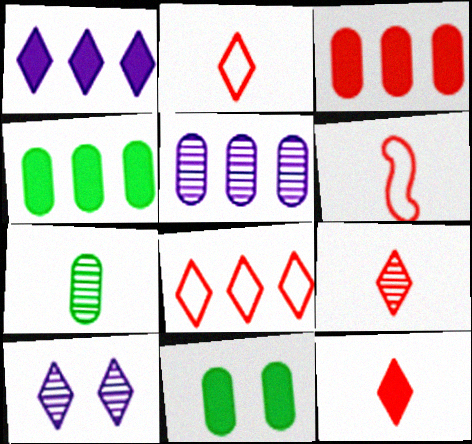[[2, 9, 12], 
[4, 6, 10]]